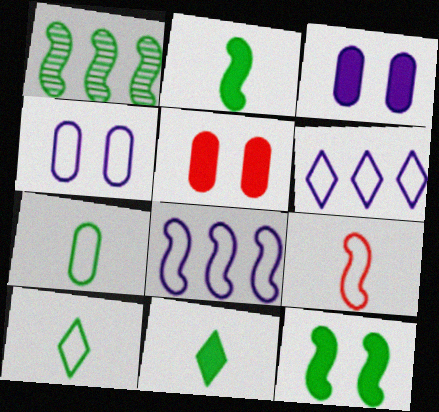[]